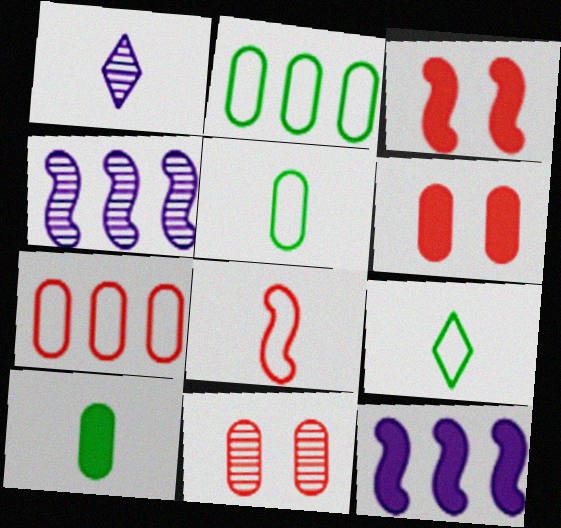[[1, 2, 3], 
[1, 8, 10], 
[4, 6, 9], 
[9, 11, 12]]